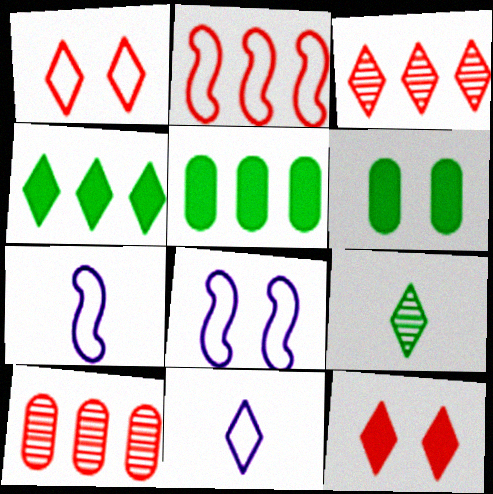[[3, 6, 7]]